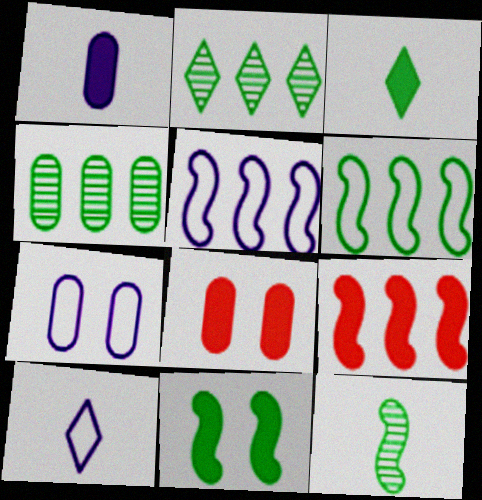[[5, 7, 10], 
[6, 11, 12]]